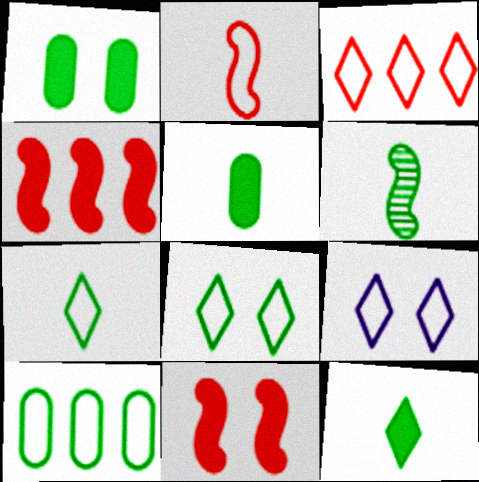[[2, 9, 10], 
[3, 7, 9], 
[5, 6, 7]]